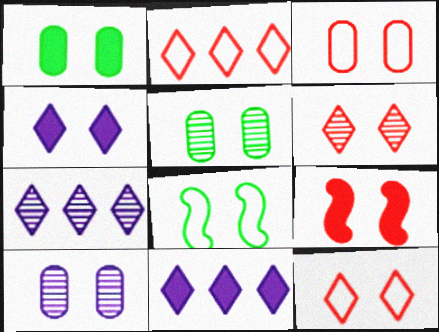[[1, 3, 10], 
[1, 4, 9], 
[3, 6, 9]]